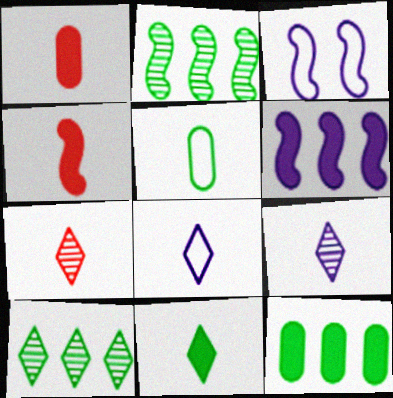[[1, 3, 10], 
[2, 3, 4], 
[3, 7, 12], 
[4, 5, 9], 
[7, 8, 11]]